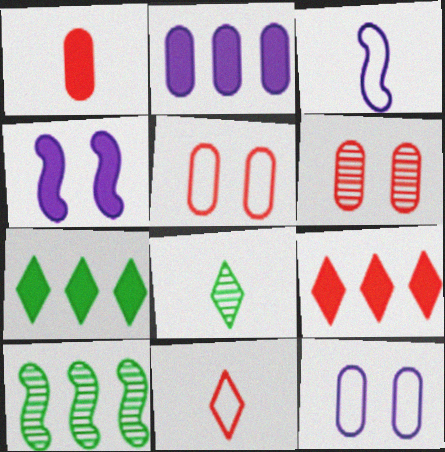[[1, 3, 8], 
[1, 4, 7], 
[3, 6, 7]]